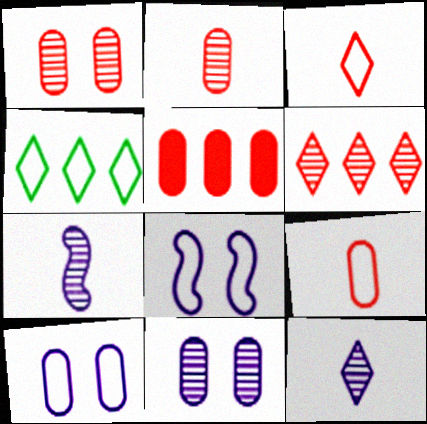[[1, 5, 9], 
[4, 8, 9]]